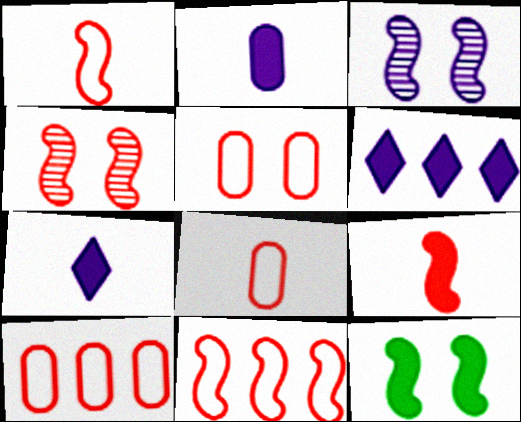[[4, 9, 11], 
[5, 8, 10]]